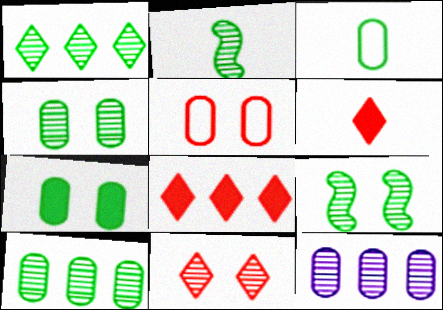[[1, 2, 4], 
[2, 11, 12], 
[3, 7, 10]]